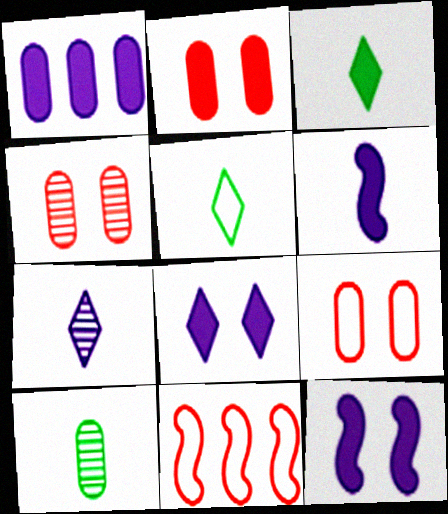[[1, 6, 8], 
[1, 9, 10], 
[2, 4, 9], 
[8, 10, 11]]